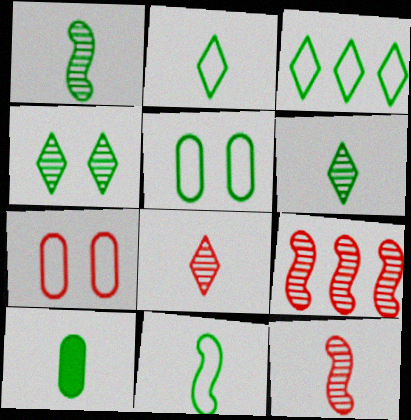[[1, 2, 10], 
[3, 5, 11], 
[6, 10, 11]]